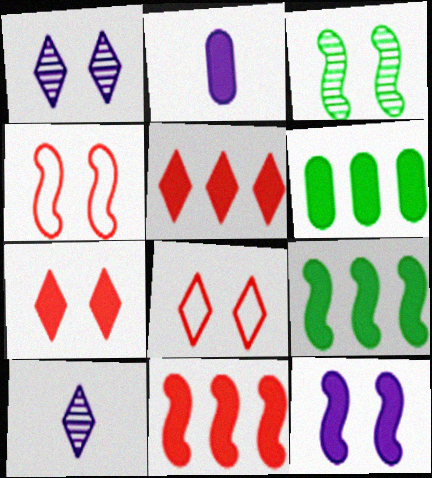[[2, 7, 9], 
[3, 4, 12], 
[4, 6, 10]]